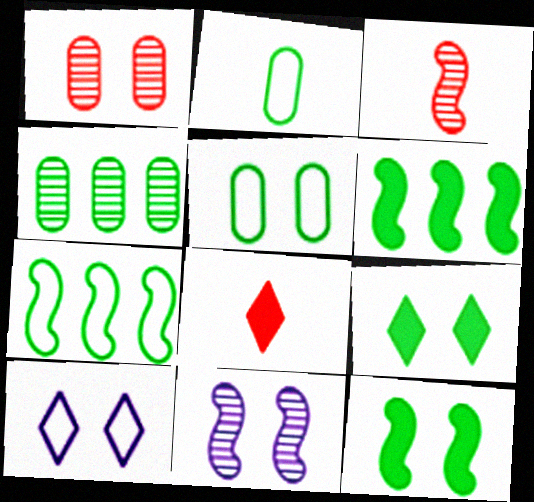[[1, 10, 12]]